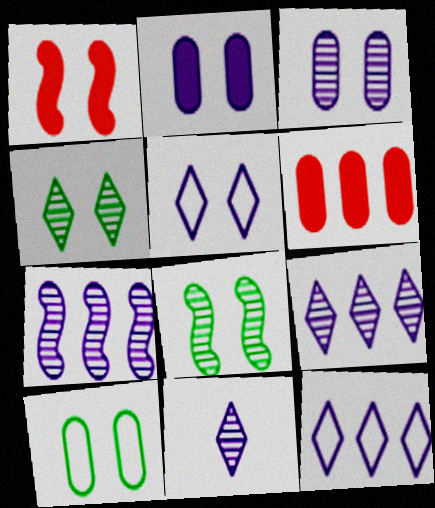[[3, 7, 11]]